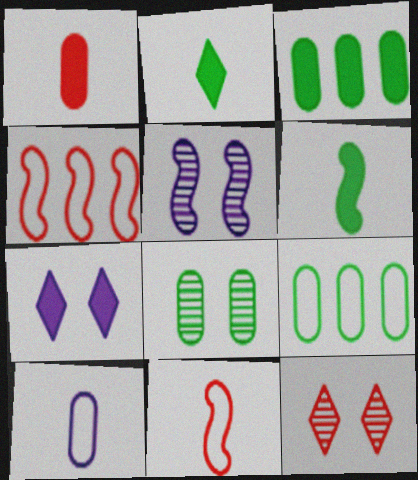[[1, 4, 12], 
[4, 5, 6], 
[5, 8, 12]]